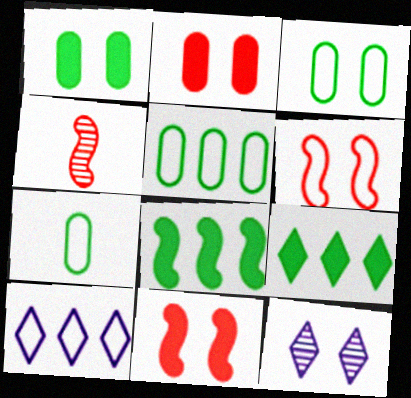[[1, 4, 10], 
[1, 6, 12], 
[3, 5, 7], 
[3, 11, 12], 
[6, 7, 10]]